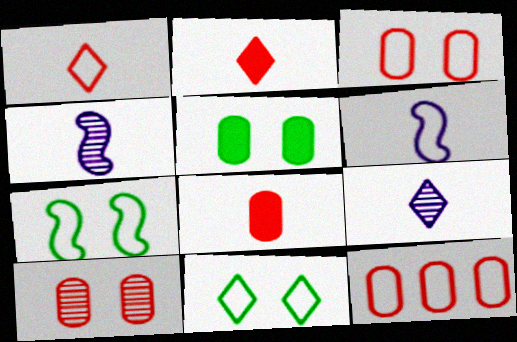[[6, 11, 12], 
[8, 10, 12]]